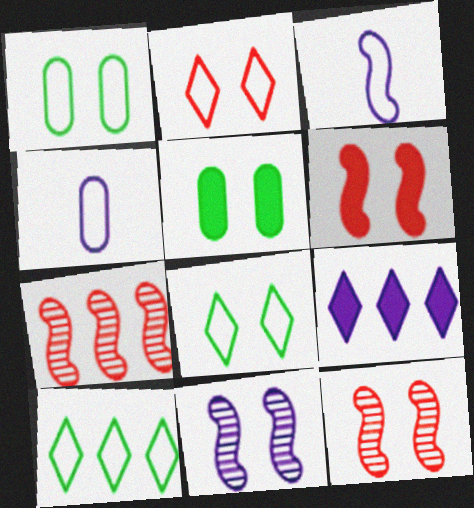[[2, 5, 11], 
[4, 9, 11]]